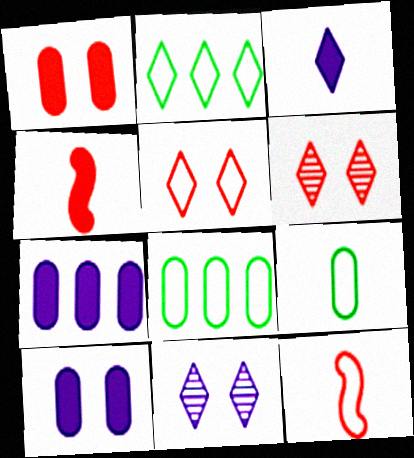[[2, 3, 6], 
[4, 8, 11]]